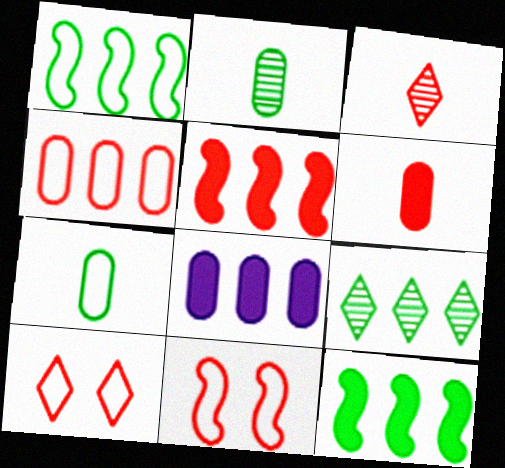[]